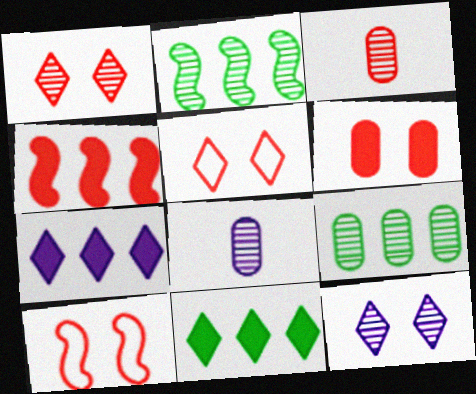[[1, 2, 8], 
[1, 6, 10], 
[2, 3, 12], 
[3, 4, 5], 
[8, 10, 11]]